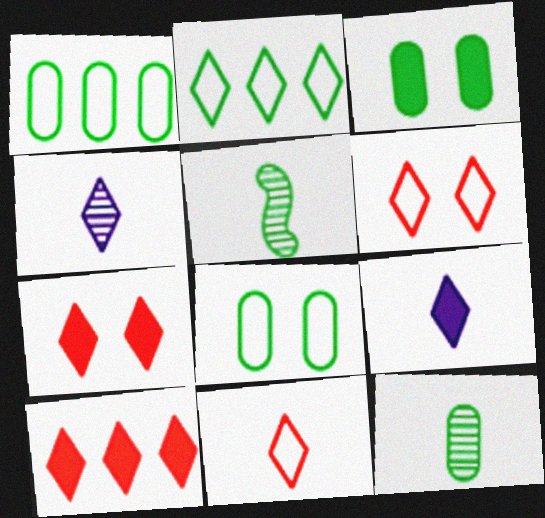[[1, 3, 12], 
[2, 3, 5], 
[2, 4, 7]]